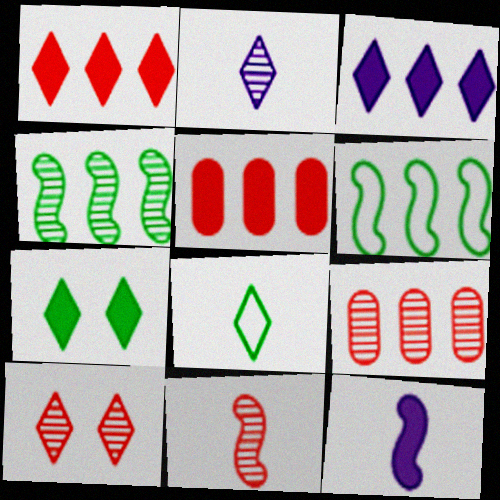[[3, 6, 9], 
[3, 8, 10], 
[5, 7, 12], 
[9, 10, 11]]